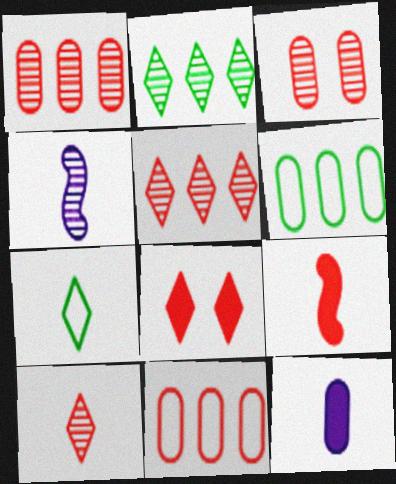[[2, 3, 4], 
[3, 6, 12], 
[4, 6, 8]]